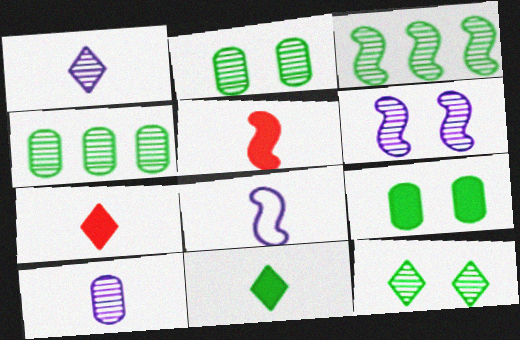[]